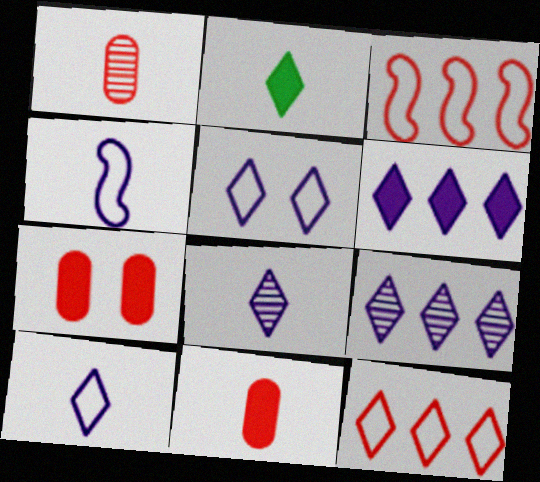[[1, 2, 4], 
[5, 6, 8]]